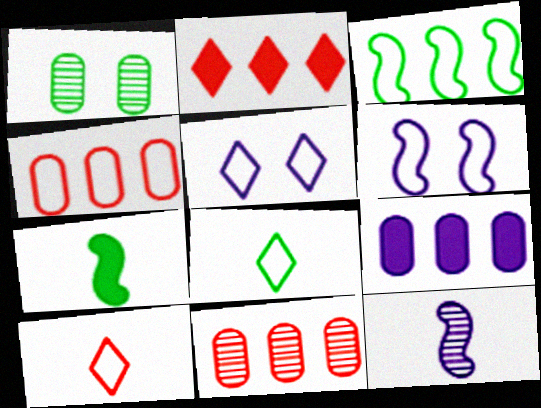[[4, 6, 8], 
[5, 7, 11], 
[5, 9, 12]]